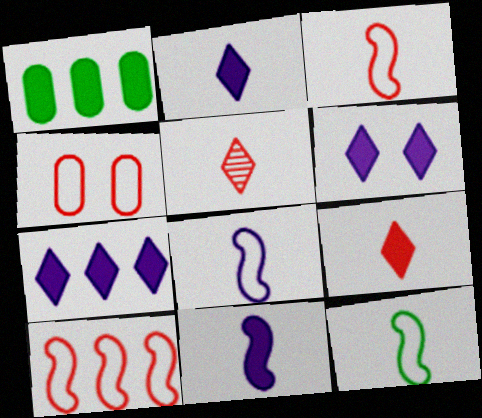[[2, 6, 7], 
[3, 8, 12]]